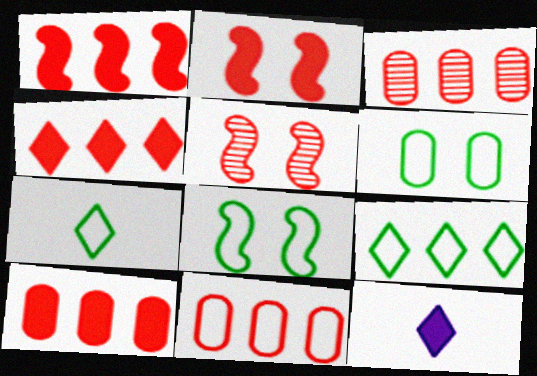[[1, 4, 10], 
[3, 8, 12], 
[3, 10, 11]]